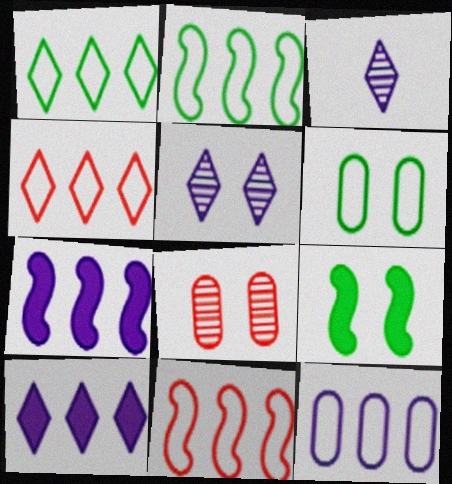[[1, 11, 12], 
[2, 4, 12]]